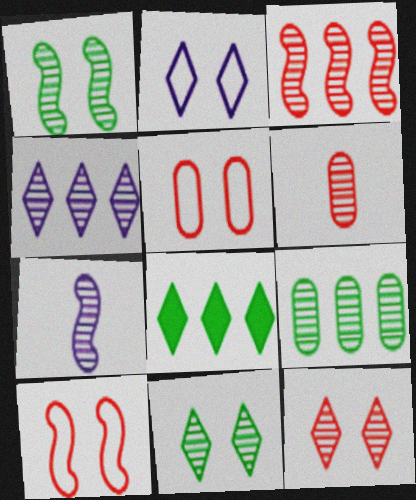[[1, 3, 7], 
[1, 4, 6], 
[3, 4, 9], 
[3, 6, 12], 
[5, 7, 8], 
[7, 9, 12]]